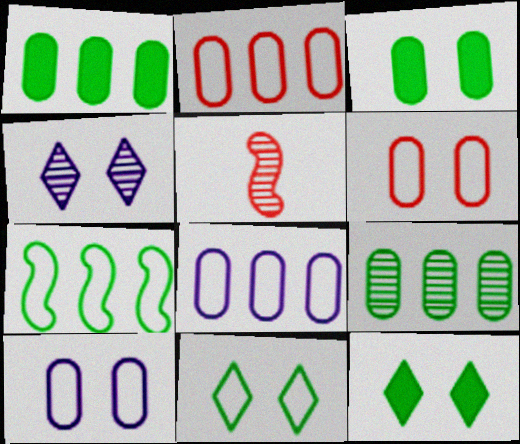[[4, 5, 9], 
[5, 8, 12]]